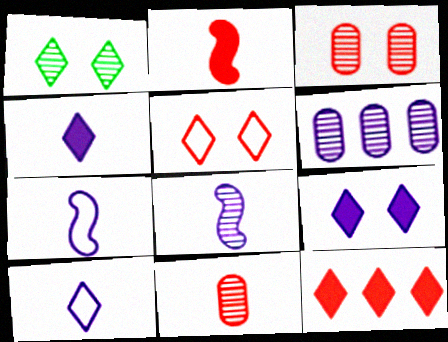[[1, 5, 9], 
[1, 10, 12], 
[6, 7, 9]]